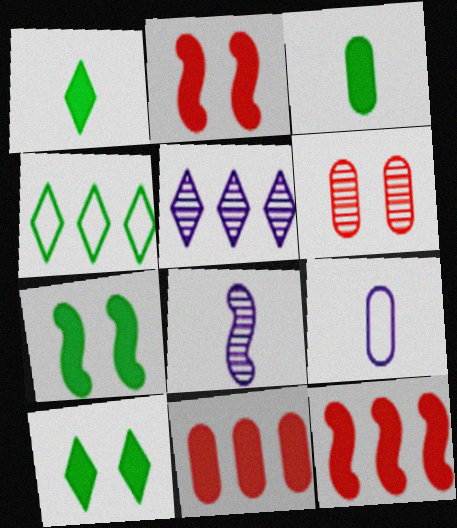[]